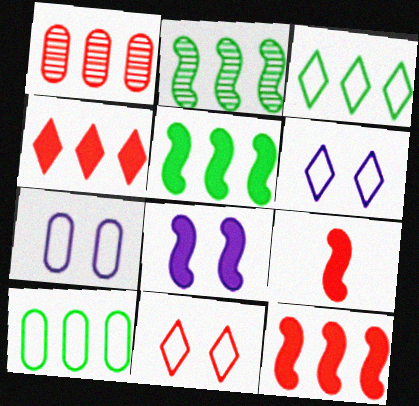[[1, 9, 11], 
[5, 8, 9]]